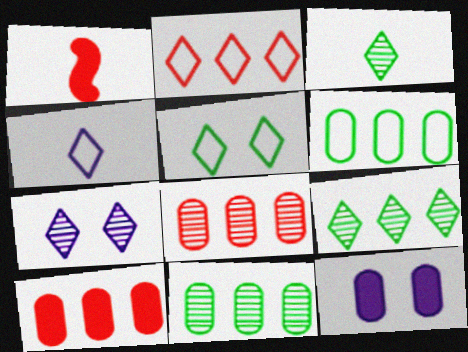[[1, 6, 7], 
[2, 4, 5]]